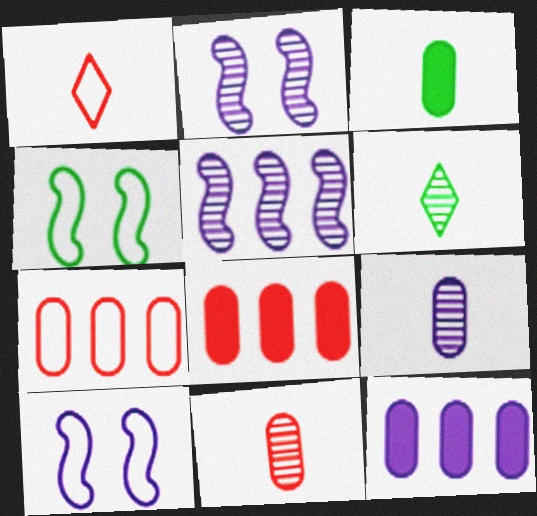[[6, 8, 10]]